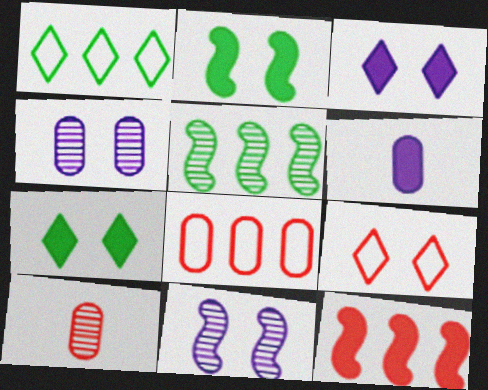[[2, 4, 9], 
[5, 6, 9], 
[6, 7, 12], 
[9, 10, 12]]